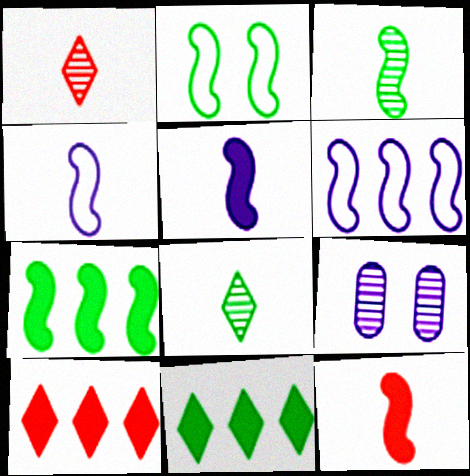[[2, 3, 7], 
[3, 4, 12]]